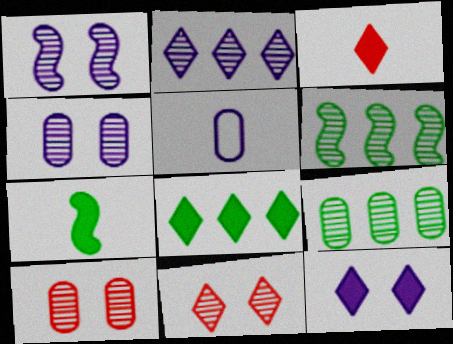[[3, 8, 12]]